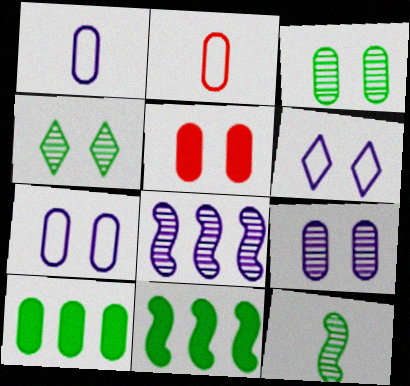[[2, 9, 10], 
[3, 5, 7]]